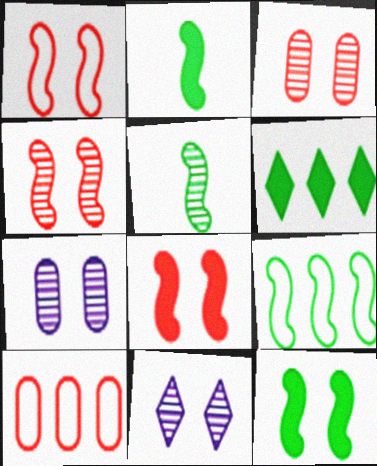[[1, 4, 8], 
[2, 10, 11], 
[5, 9, 12]]